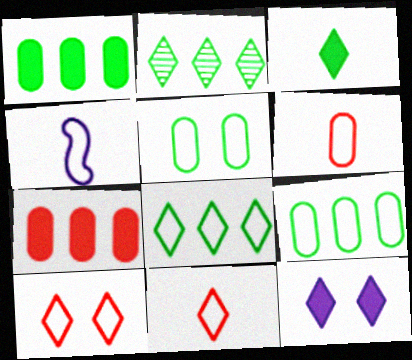[[2, 11, 12], 
[4, 9, 10]]